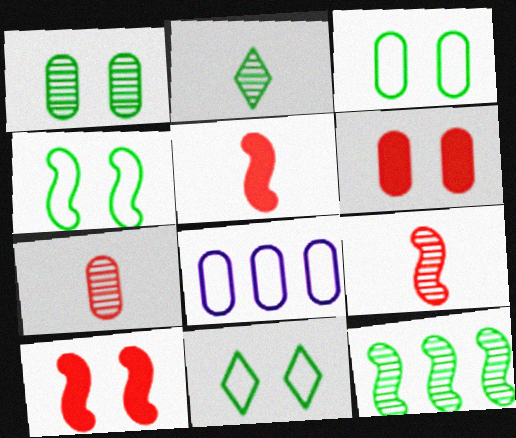[[1, 2, 12], 
[2, 8, 10], 
[3, 4, 11]]